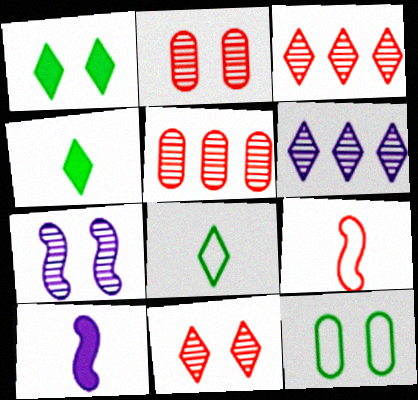[[3, 10, 12]]